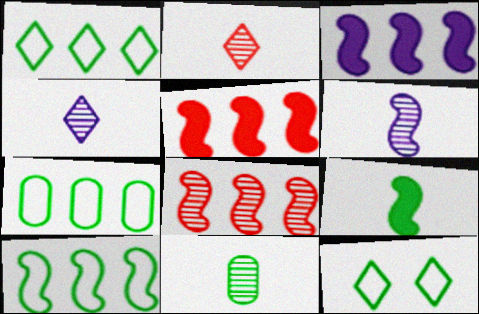[[1, 7, 10], 
[2, 6, 11], 
[3, 8, 10]]